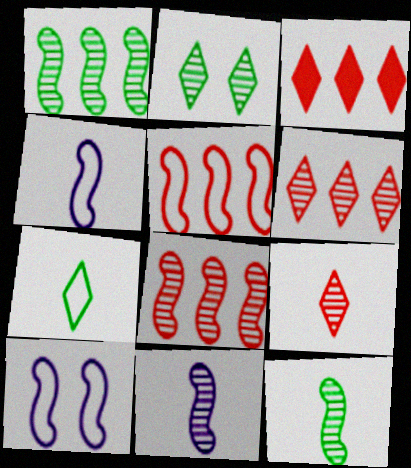[]